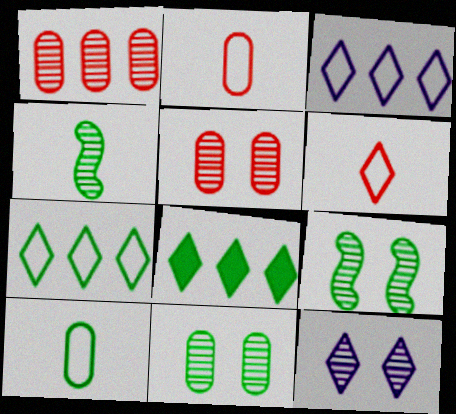[[1, 4, 12], 
[5, 9, 12], 
[6, 8, 12], 
[8, 9, 10]]